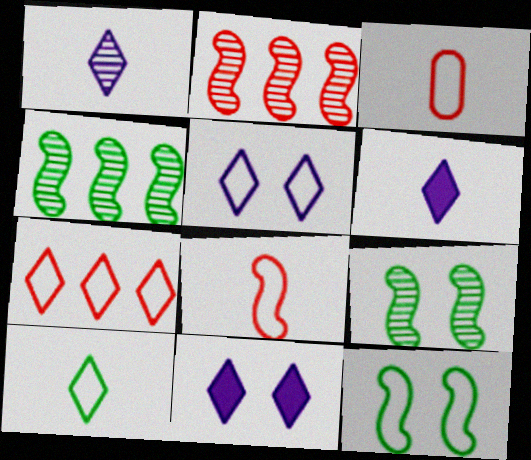[[3, 4, 11], 
[5, 7, 10]]